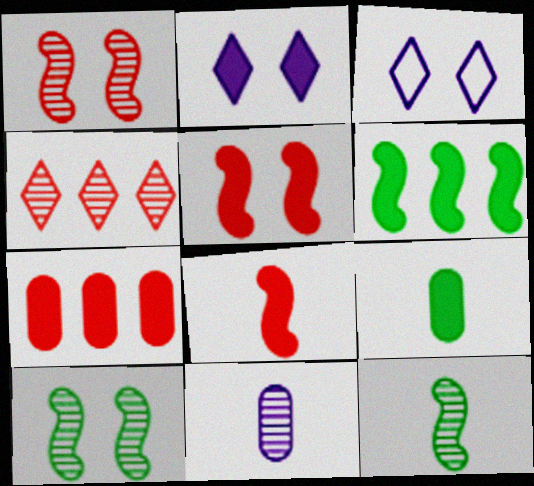[[3, 7, 12], 
[4, 10, 11]]